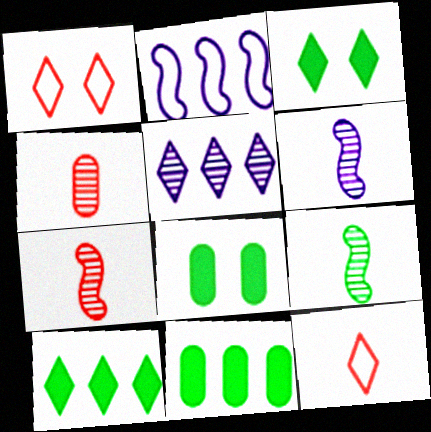[[1, 6, 11], 
[2, 3, 4], 
[3, 5, 12], 
[6, 7, 9]]